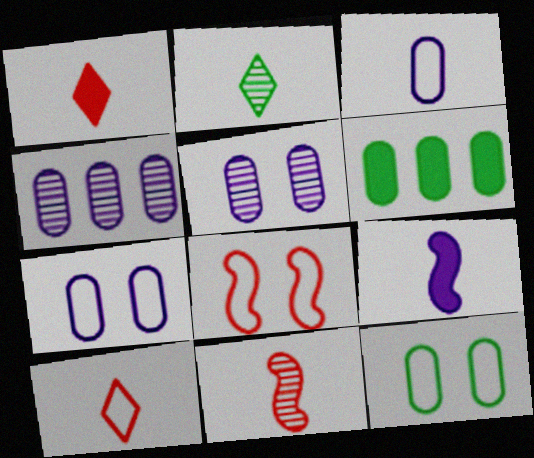[]